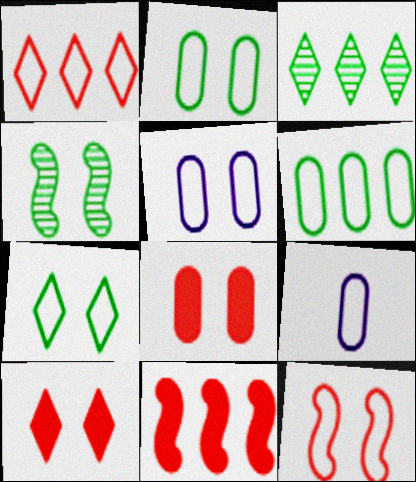[[4, 5, 10], 
[5, 7, 12]]